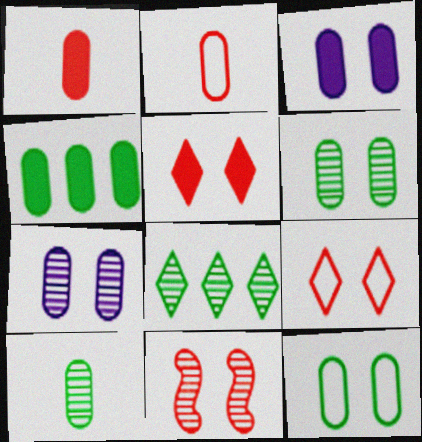[[1, 3, 4], 
[2, 4, 7], 
[4, 10, 12]]